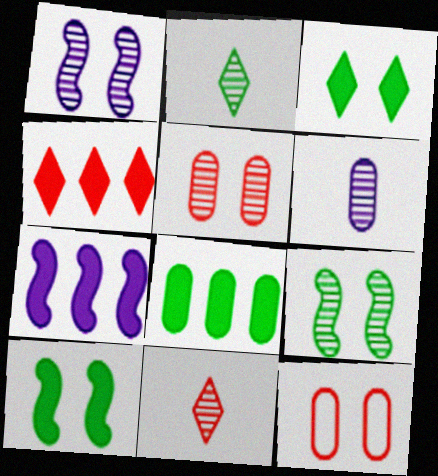[[1, 3, 12], 
[2, 7, 12], 
[4, 7, 8], 
[6, 8, 12]]